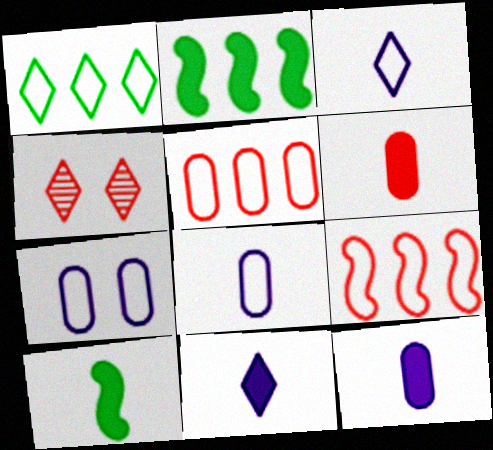[[1, 4, 11], 
[2, 4, 8], 
[4, 6, 9], 
[6, 10, 11]]